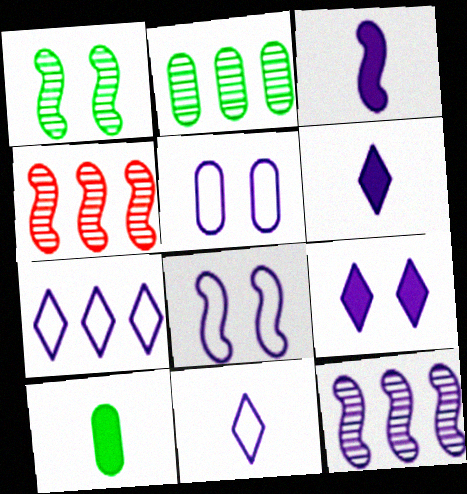[[3, 8, 12], 
[5, 6, 12]]